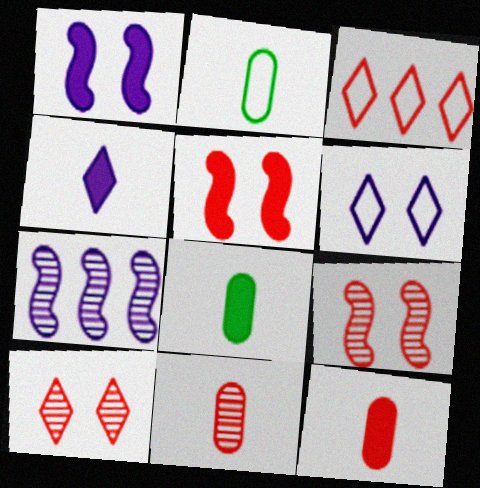[[3, 5, 11], 
[3, 9, 12]]